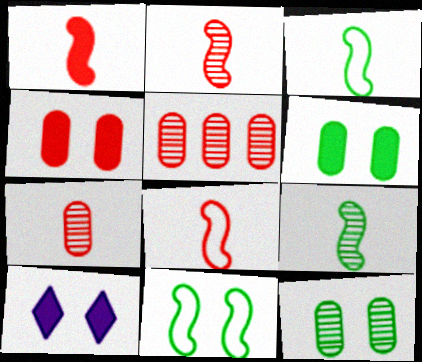[[1, 2, 8], 
[3, 5, 10]]